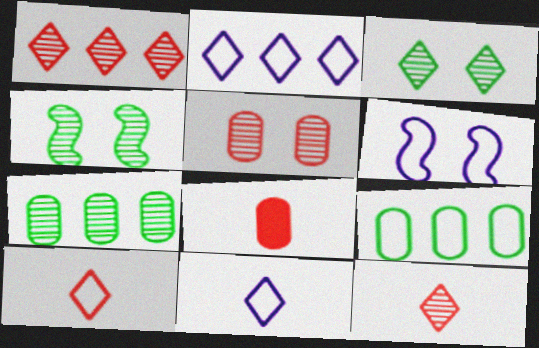[[2, 4, 8], 
[6, 9, 10]]